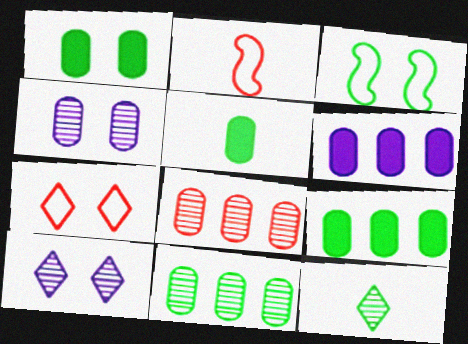[[1, 5, 9], 
[2, 9, 10], 
[3, 9, 12]]